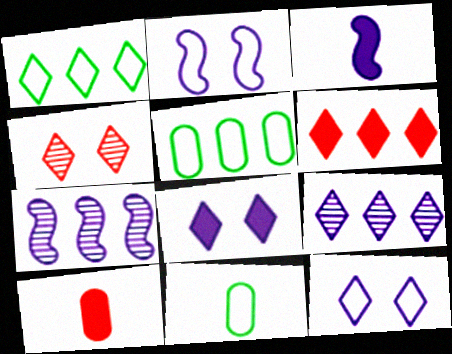[[1, 6, 9], 
[2, 3, 7], 
[3, 4, 5], 
[5, 6, 7]]